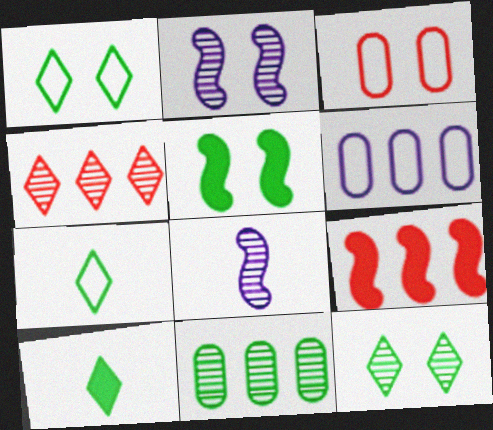[[5, 7, 11]]